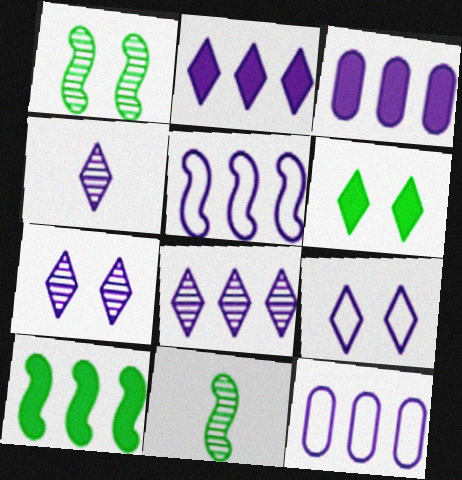[[2, 4, 9], 
[3, 5, 8], 
[4, 7, 8]]